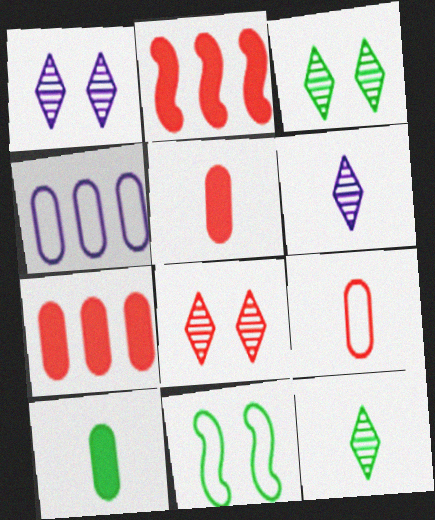[[1, 3, 8], 
[2, 8, 9], 
[6, 7, 11]]